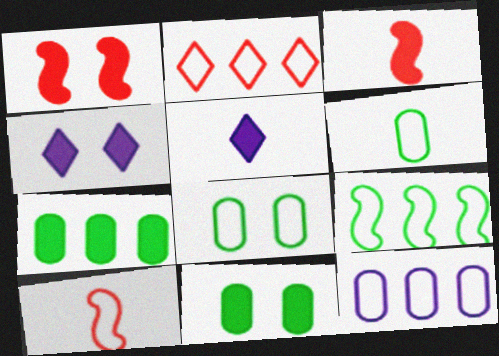[[1, 4, 11], 
[1, 5, 7], 
[2, 9, 12], 
[3, 4, 7]]